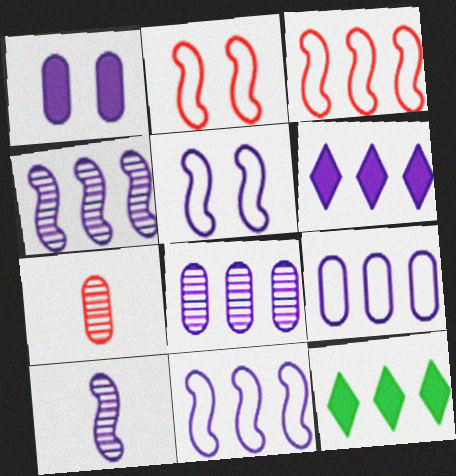[[3, 8, 12], 
[4, 6, 9], 
[5, 7, 12], 
[6, 8, 11]]